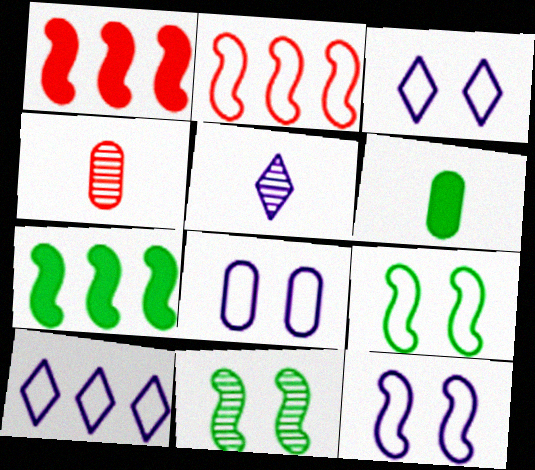[[3, 4, 7], 
[3, 8, 12]]